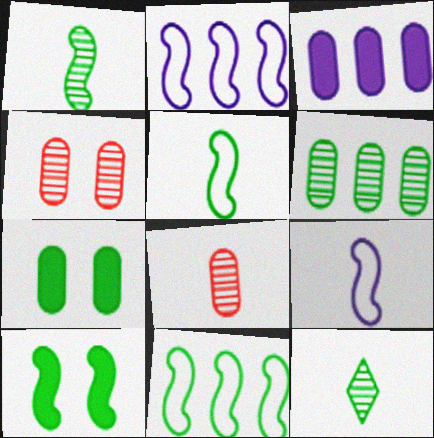[[1, 10, 11], 
[7, 11, 12]]